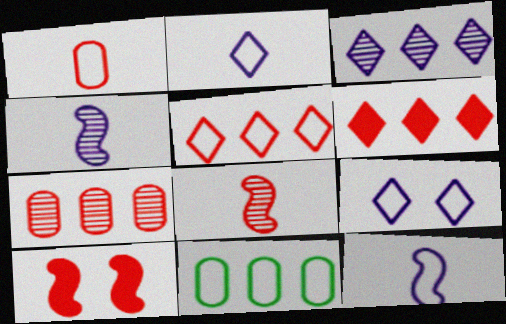[]